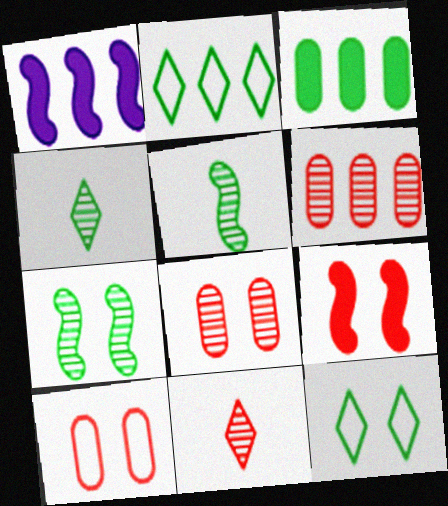[[1, 2, 6], 
[1, 4, 10], 
[3, 5, 12]]